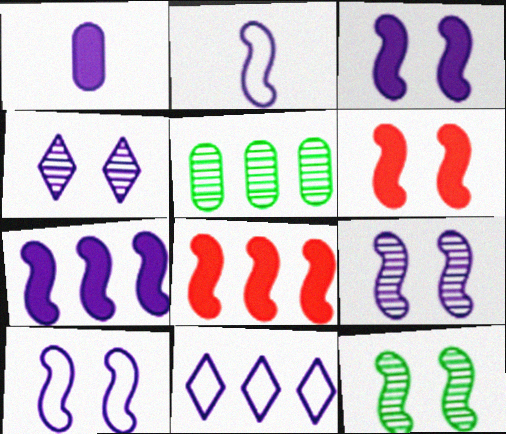[[1, 9, 11], 
[2, 7, 9], 
[2, 8, 12], 
[3, 9, 10], 
[5, 8, 11], 
[6, 10, 12]]